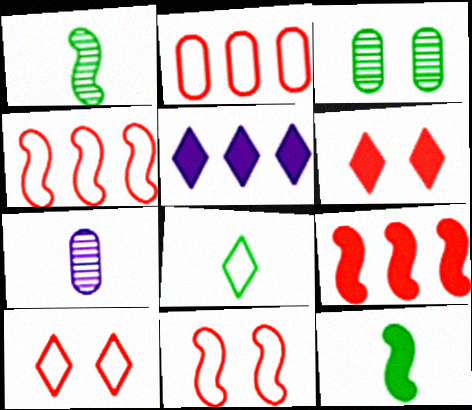[]